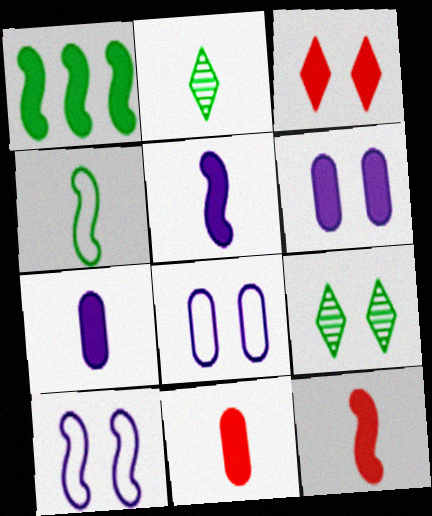[[1, 3, 7]]